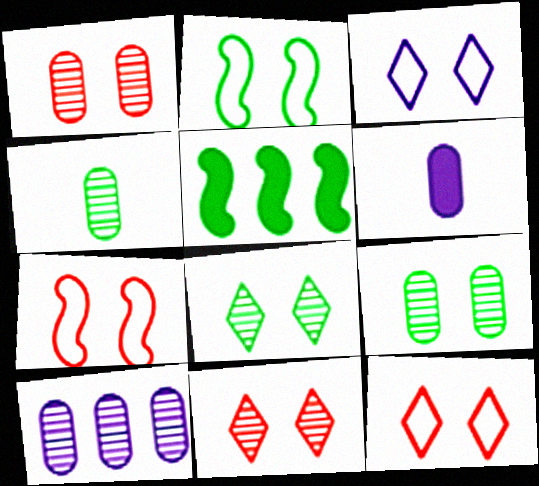[[1, 4, 10]]